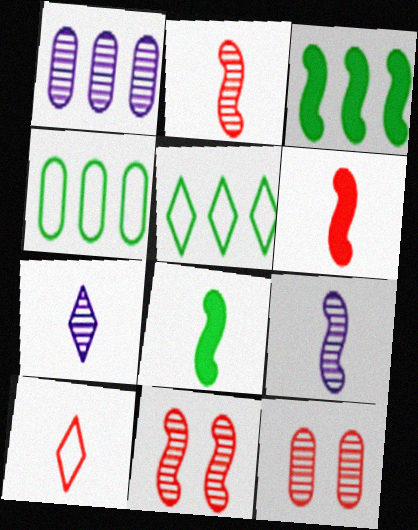[]